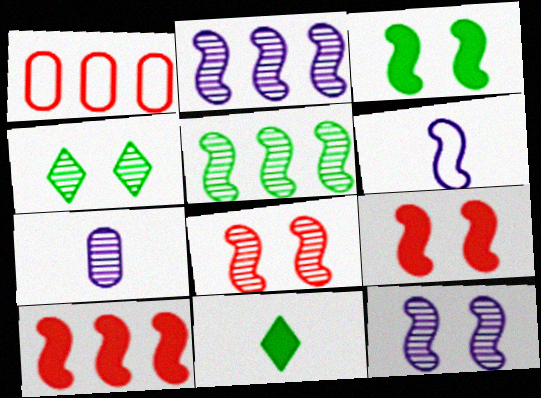[[1, 11, 12], 
[5, 6, 9]]